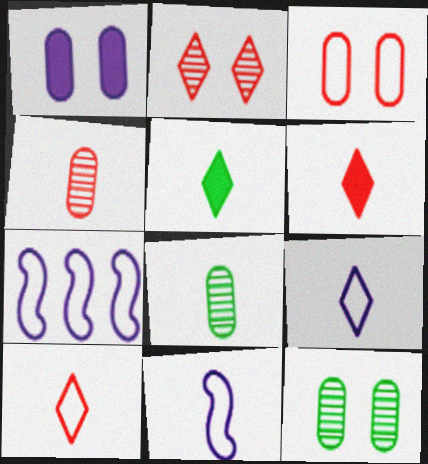[[1, 3, 12], 
[4, 5, 11], 
[6, 7, 12], 
[6, 8, 11]]